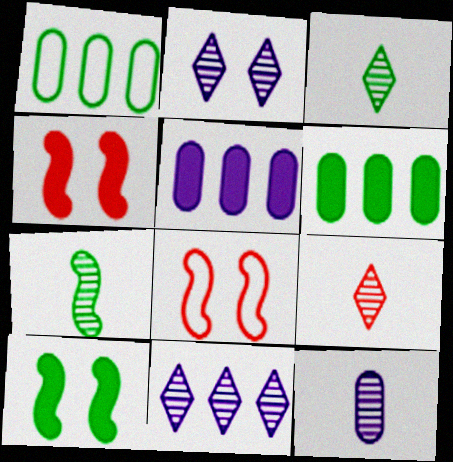[[1, 3, 10], 
[3, 5, 8], 
[7, 9, 12]]